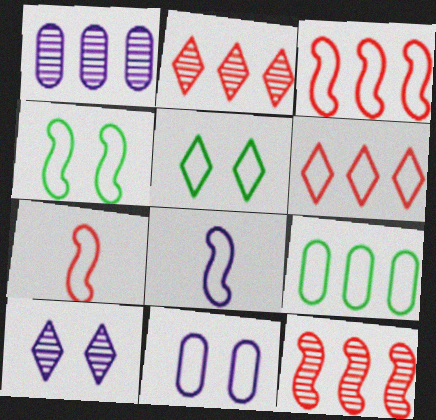[[3, 4, 8]]